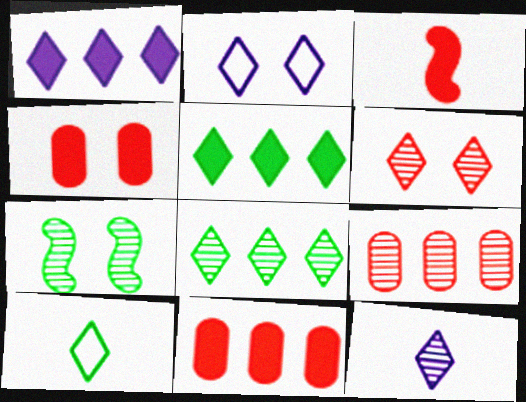[[1, 2, 12], 
[1, 6, 10], 
[2, 4, 7], 
[6, 8, 12], 
[7, 9, 12]]